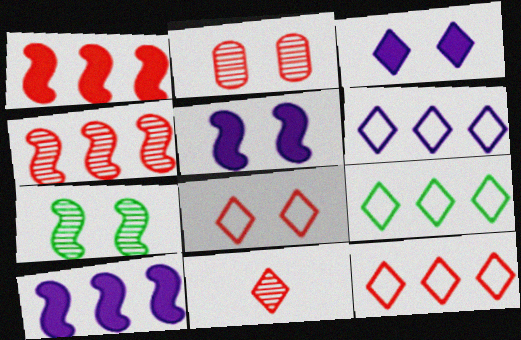[[2, 4, 11], 
[3, 9, 11], 
[6, 9, 12]]